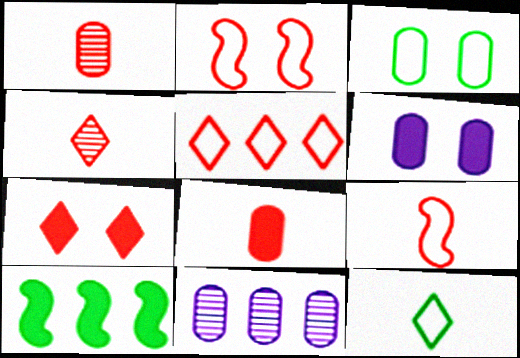[[3, 8, 11], 
[4, 5, 7], 
[4, 8, 9], 
[5, 10, 11]]